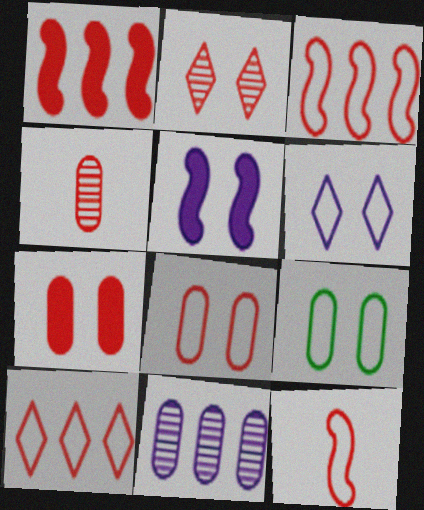[[2, 5, 9], 
[8, 10, 12]]